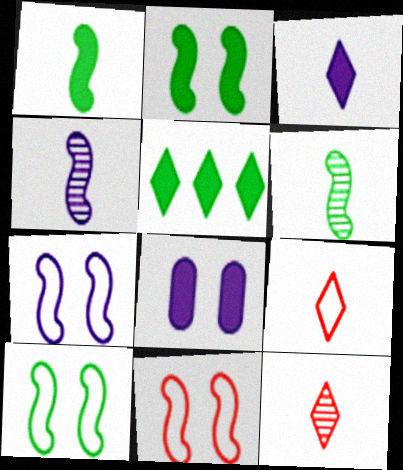[[7, 10, 11]]